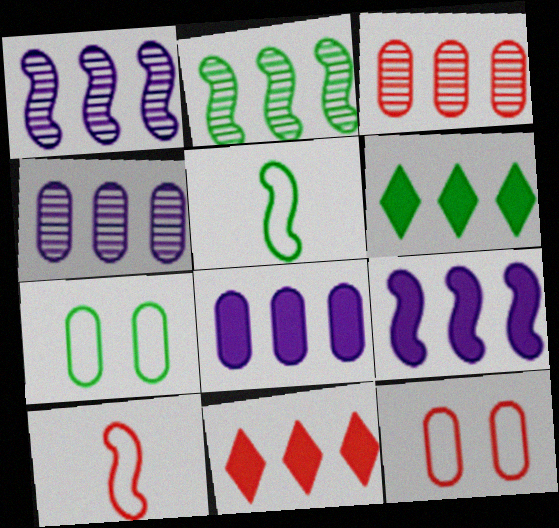[]